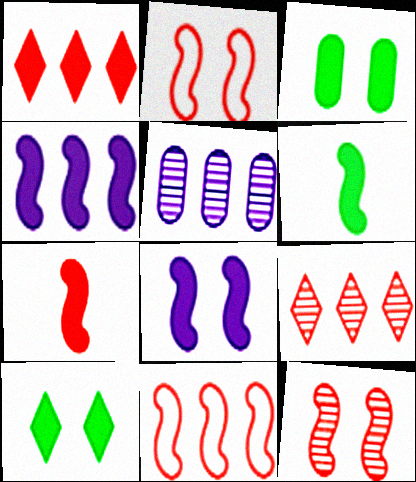[[7, 11, 12]]